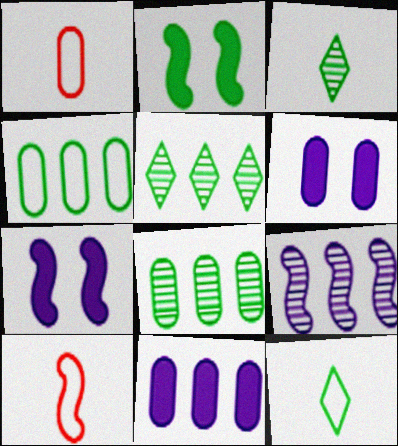[[1, 5, 7], 
[1, 6, 8], 
[2, 3, 4], 
[2, 8, 12], 
[2, 9, 10], 
[5, 6, 10]]